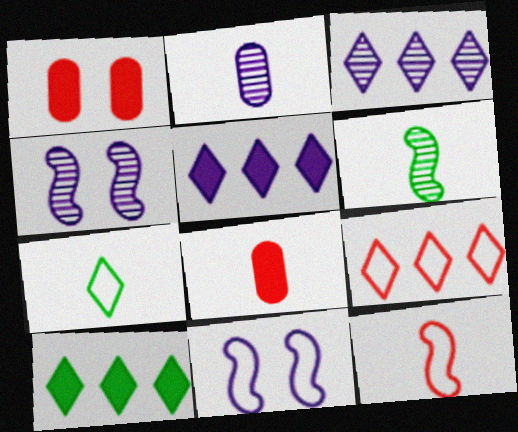[[2, 3, 4], 
[2, 5, 11], 
[3, 9, 10]]